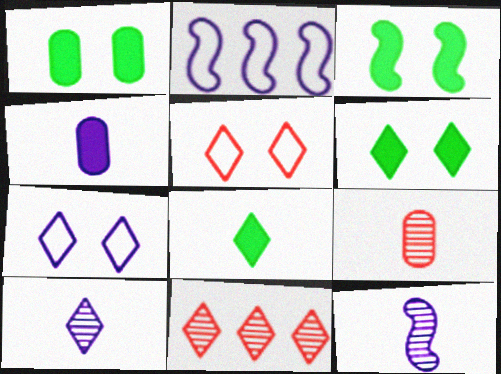[[1, 3, 6], 
[2, 6, 9], 
[7, 8, 11]]